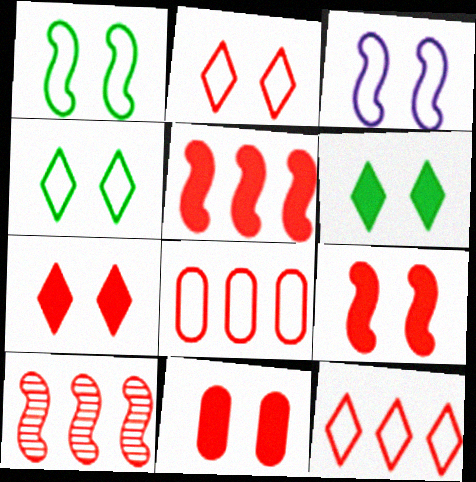[[7, 9, 11]]